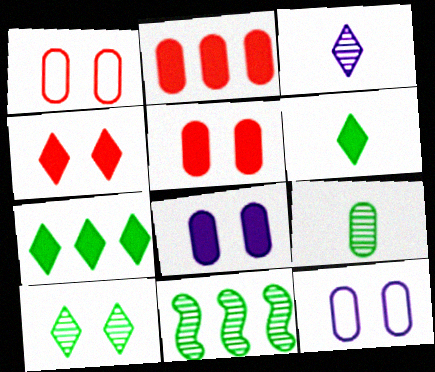[[2, 9, 12], 
[9, 10, 11]]